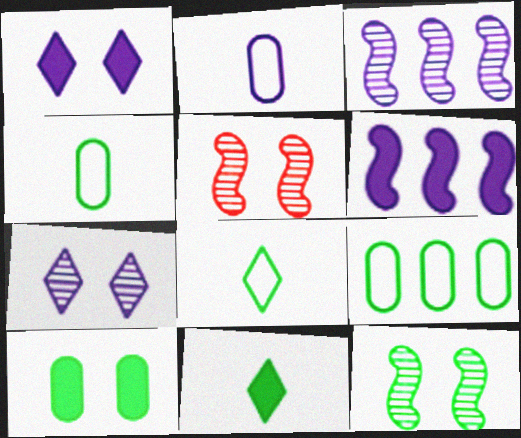[[1, 2, 3], 
[2, 6, 7], 
[9, 11, 12]]